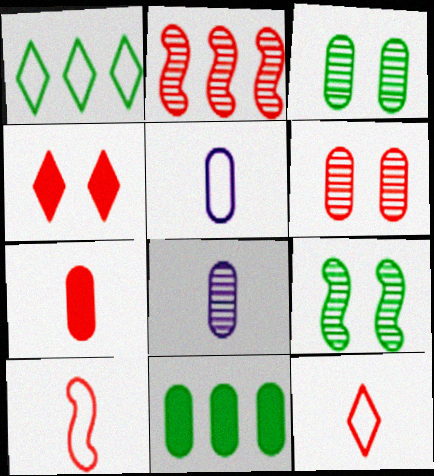[[5, 6, 11]]